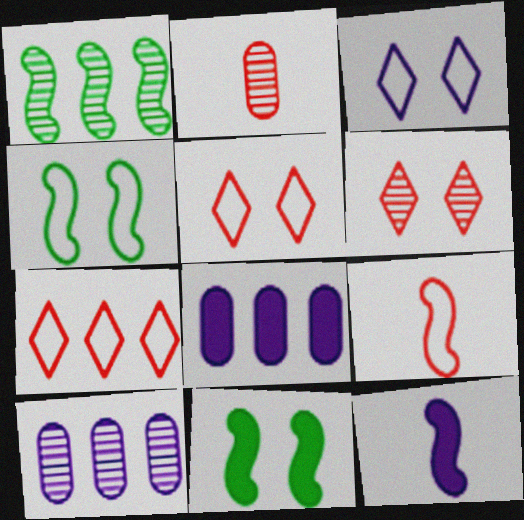[[1, 7, 8], 
[3, 10, 12]]